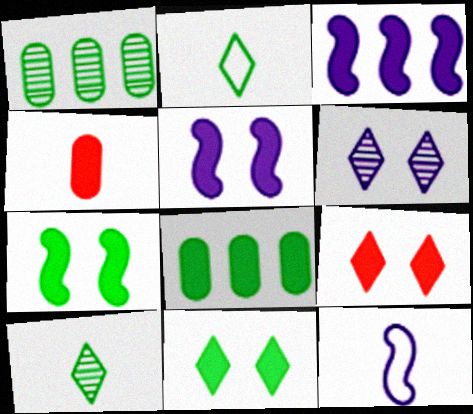[[1, 2, 7], 
[1, 9, 12], 
[3, 4, 11], 
[4, 10, 12]]